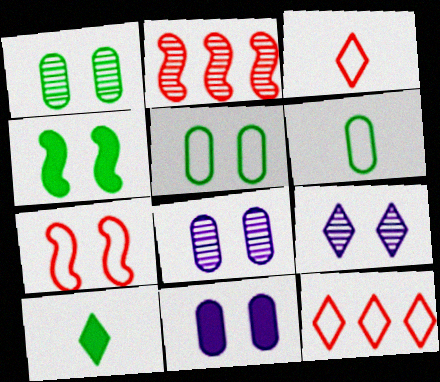[[9, 10, 12]]